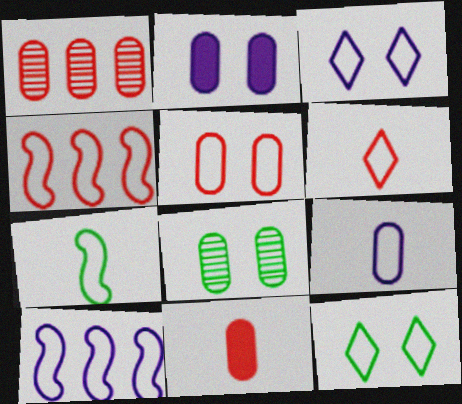[[1, 5, 11], 
[2, 5, 8], 
[3, 9, 10], 
[4, 5, 6], 
[4, 9, 12], 
[6, 7, 9]]